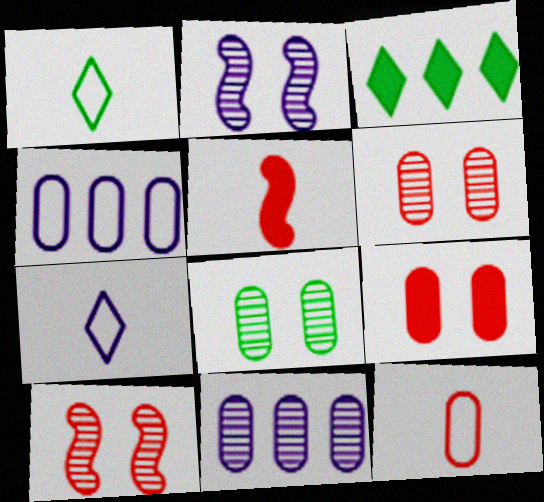[[2, 3, 12]]